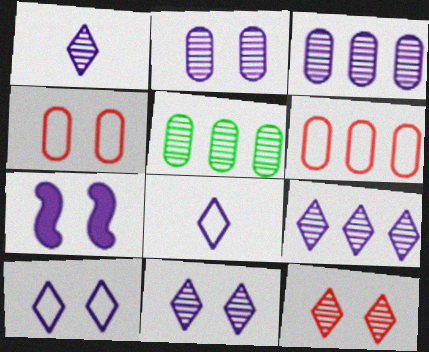[[1, 9, 11], 
[2, 7, 10], 
[3, 7, 8]]